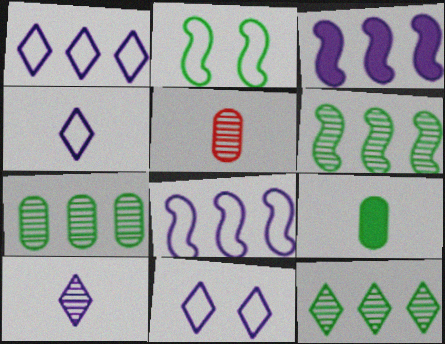[[1, 4, 11], 
[2, 9, 12], 
[6, 7, 12]]